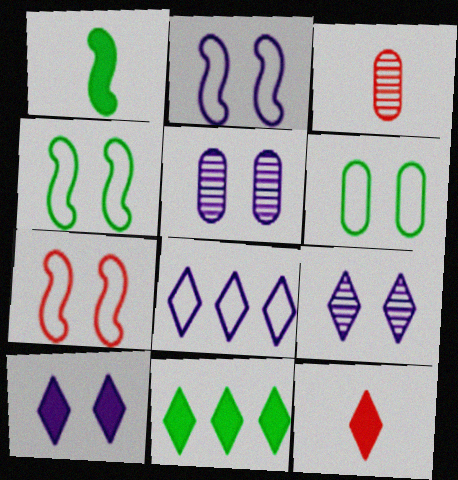[[2, 3, 11], 
[2, 4, 7], 
[2, 5, 10], 
[10, 11, 12]]